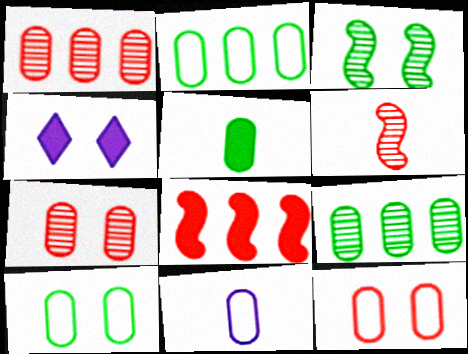[[2, 4, 6], 
[2, 11, 12], 
[3, 4, 12], 
[4, 5, 8], 
[5, 9, 10]]